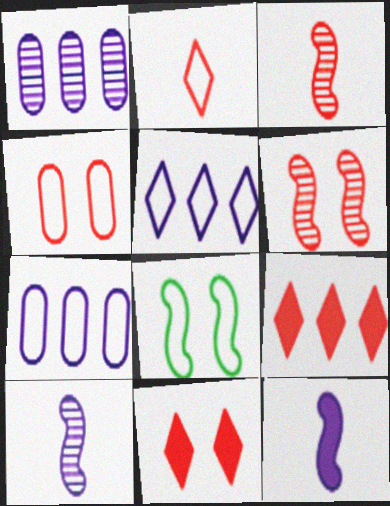[[2, 7, 8], 
[3, 4, 9], 
[4, 6, 11]]